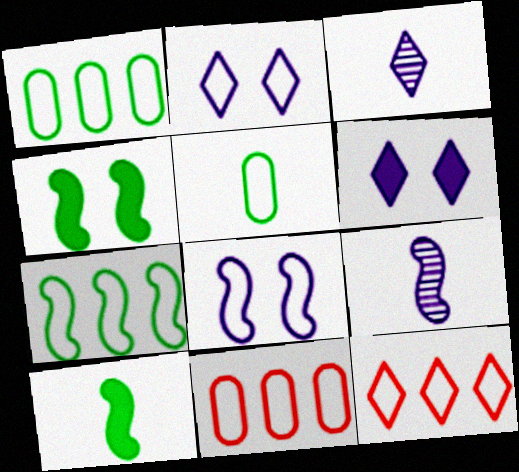[[3, 4, 11], 
[5, 8, 12]]